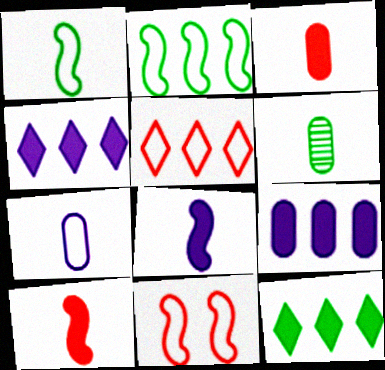[[3, 6, 7], 
[4, 6, 11]]